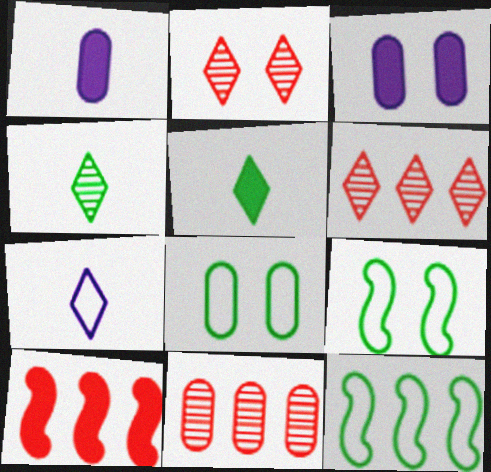[[1, 2, 12], 
[1, 6, 9], 
[1, 8, 11], 
[2, 3, 9], 
[3, 5, 10]]